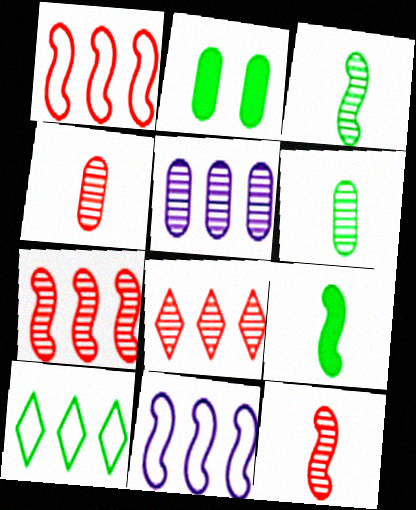[[2, 3, 10]]